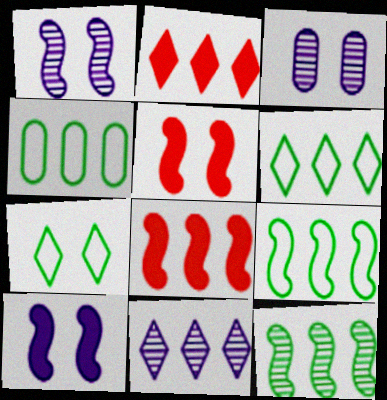[[2, 6, 11], 
[3, 5, 7], 
[4, 6, 9], 
[4, 8, 11]]